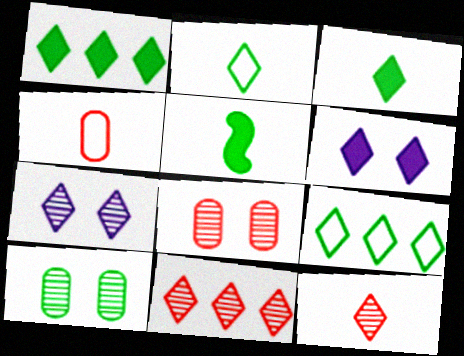[[2, 6, 11], 
[5, 9, 10], 
[6, 9, 12]]